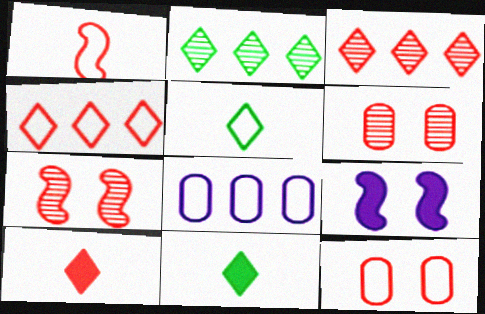[[1, 4, 12], 
[7, 8, 11]]